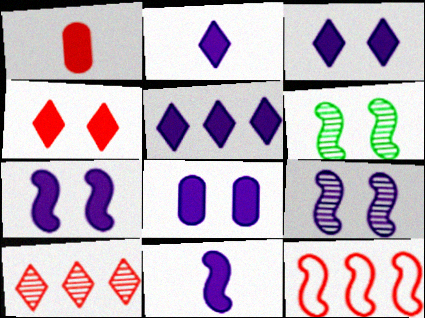[[2, 3, 5], 
[3, 7, 8], 
[5, 8, 11], 
[6, 11, 12]]